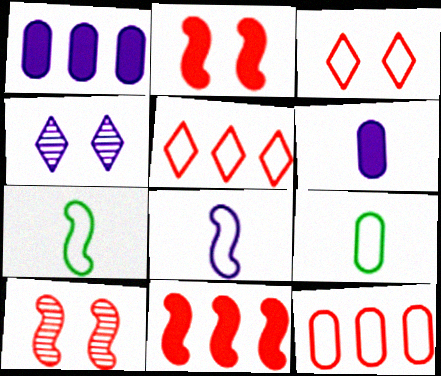[[1, 4, 8], 
[4, 9, 11]]